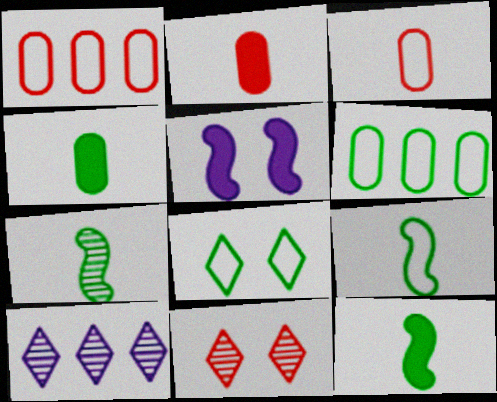[[6, 8, 9], 
[7, 9, 12]]